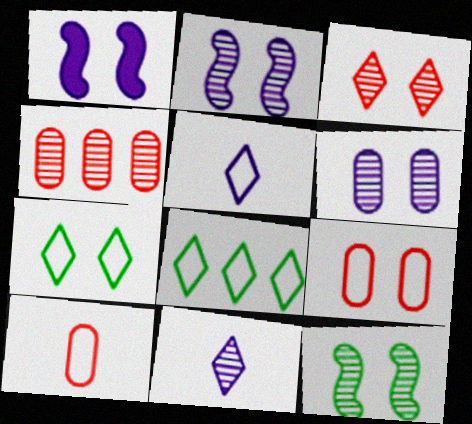[[3, 6, 12], 
[4, 11, 12]]